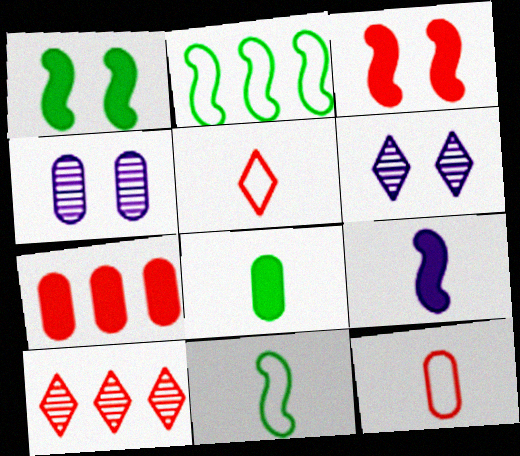[[3, 10, 12], 
[6, 7, 11]]